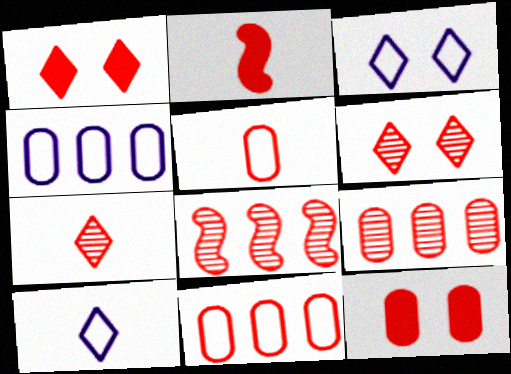[[1, 5, 8], 
[2, 5, 7], 
[2, 6, 11], 
[5, 9, 12]]